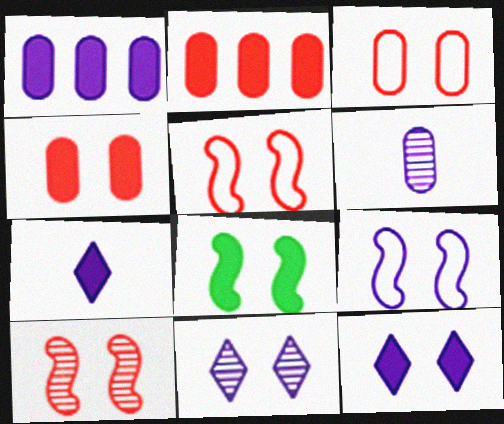[[2, 7, 8], 
[3, 8, 11], 
[4, 8, 12], 
[8, 9, 10]]